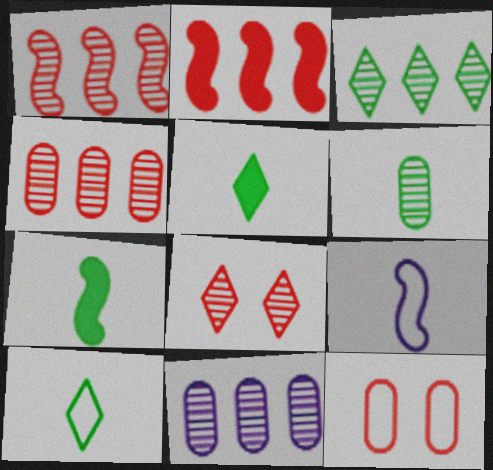[[1, 3, 11], 
[6, 7, 10]]